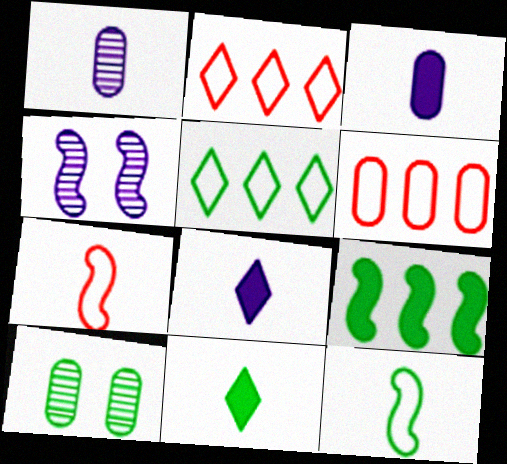[[1, 7, 11], 
[3, 6, 10], 
[4, 6, 11], 
[4, 7, 9]]